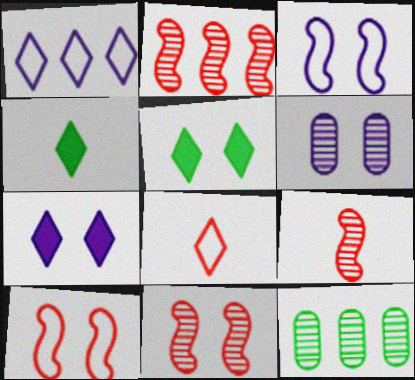[[2, 9, 11], 
[3, 6, 7], 
[5, 6, 10]]